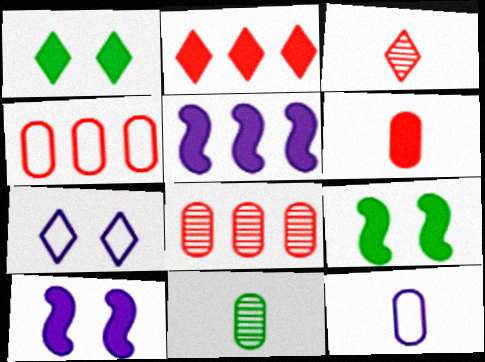[[1, 5, 6], 
[6, 11, 12]]